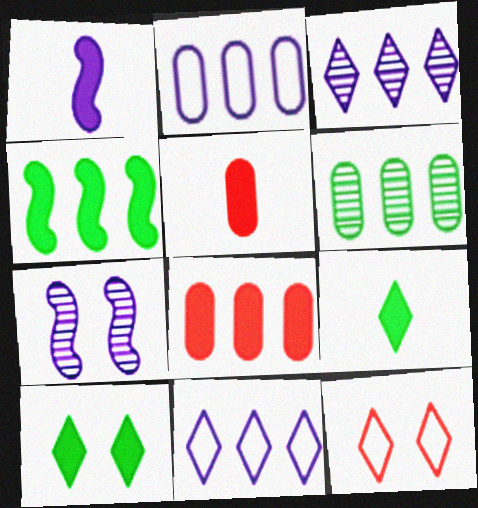[[1, 5, 9], 
[1, 6, 12], 
[1, 8, 10], 
[2, 6, 8], 
[3, 9, 12]]